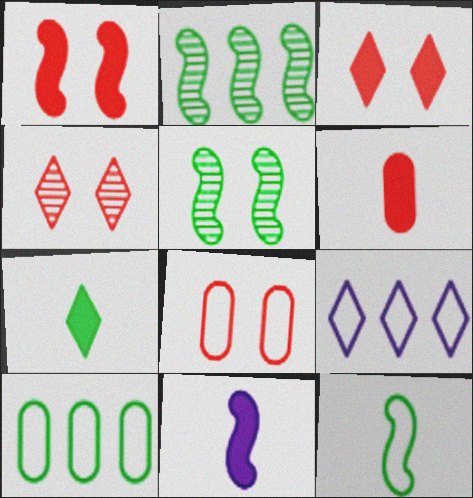[[1, 4, 8], 
[4, 7, 9], 
[4, 10, 11], 
[5, 6, 9], 
[5, 7, 10], 
[6, 7, 11], 
[8, 9, 12]]